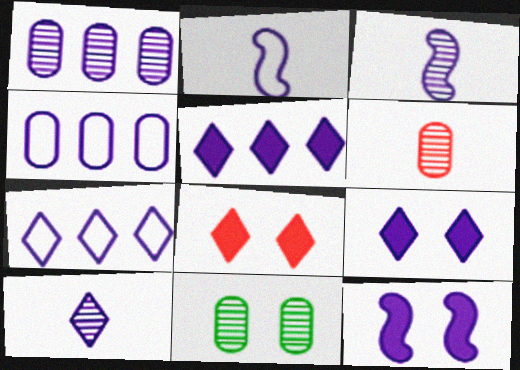[[1, 2, 9], 
[1, 6, 11], 
[3, 4, 9], 
[4, 10, 12], 
[7, 9, 10]]